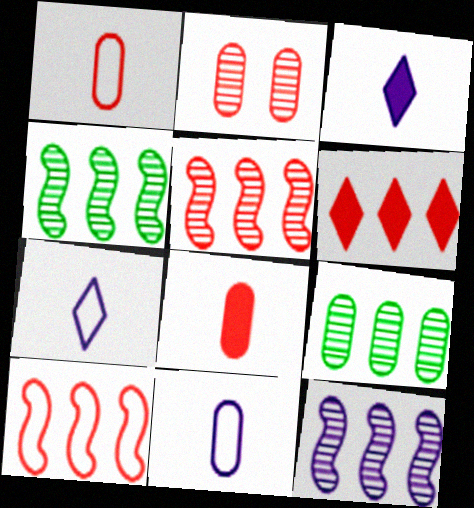[[4, 5, 12]]